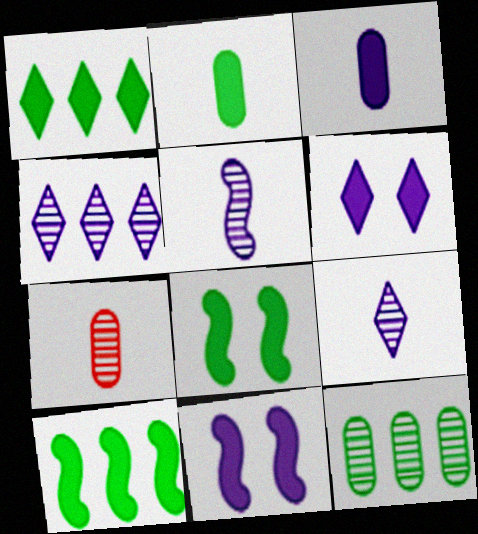[[1, 2, 8]]